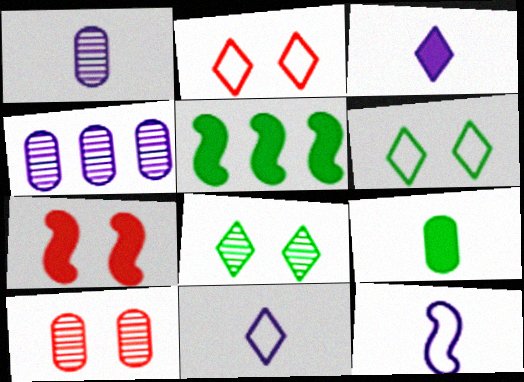[[1, 2, 5], 
[1, 3, 12], 
[2, 7, 10], 
[5, 10, 11]]